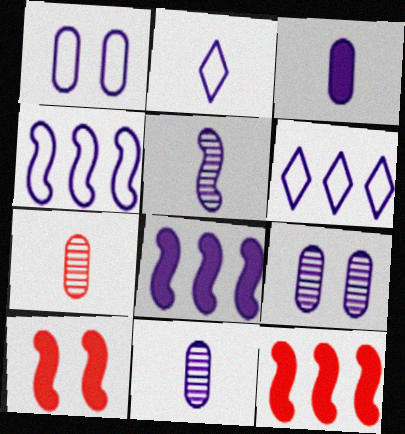[[1, 2, 4], 
[2, 3, 5], 
[2, 8, 9]]